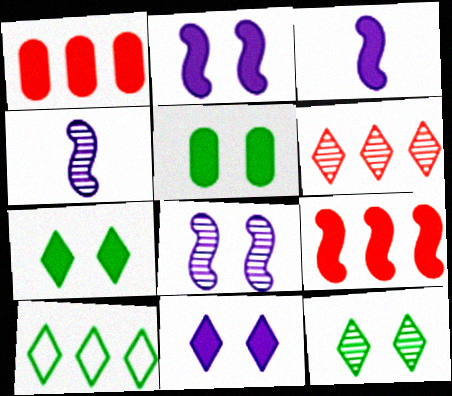[[1, 3, 7]]